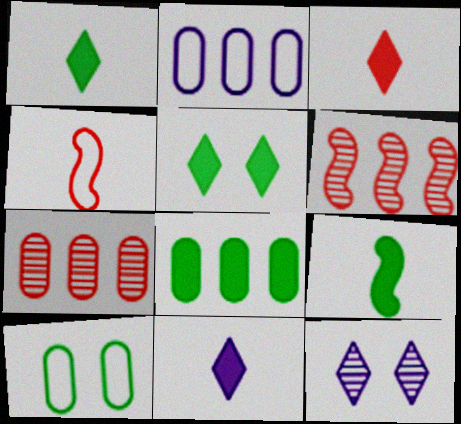[[1, 3, 11], 
[2, 7, 8], 
[4, 8, 12], 
[5, 8, 9], 
[6, 10, 11]]